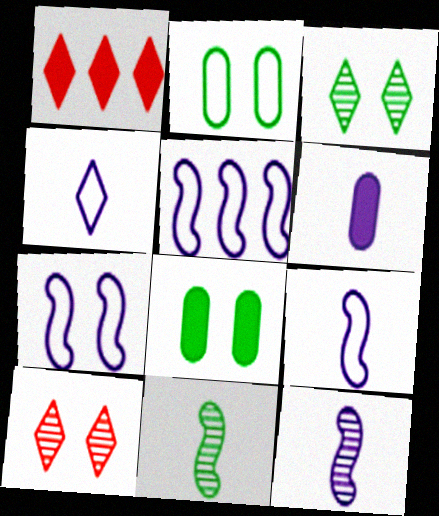[[1, 2, 12], 
[1, 3, 4], 
[4, 6, 12], 
[5, 7, 9], 
[7, 8, 10]]